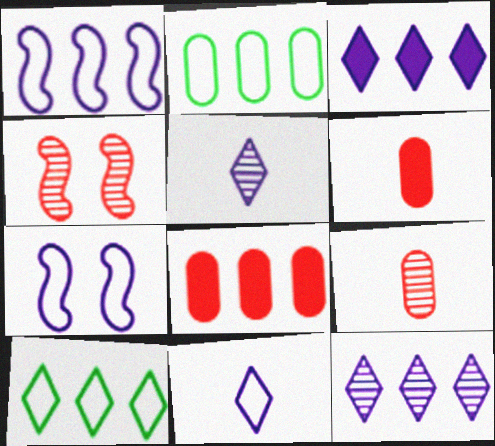[]